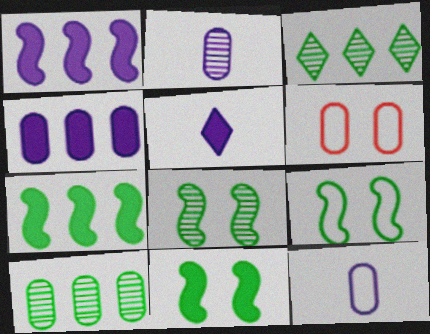[[8, 9, 11]]